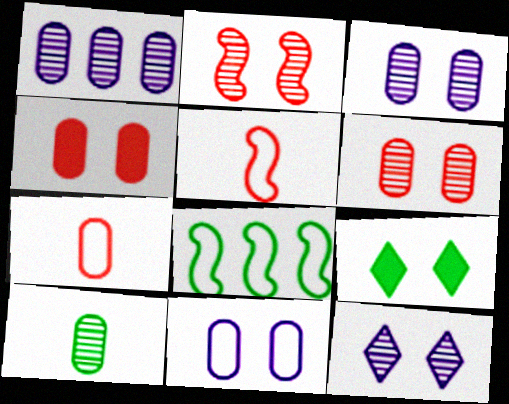[[1, 5, 9], 
[1, 6, 10], 
[2, 9, 11], 
[8, 9, 10]]